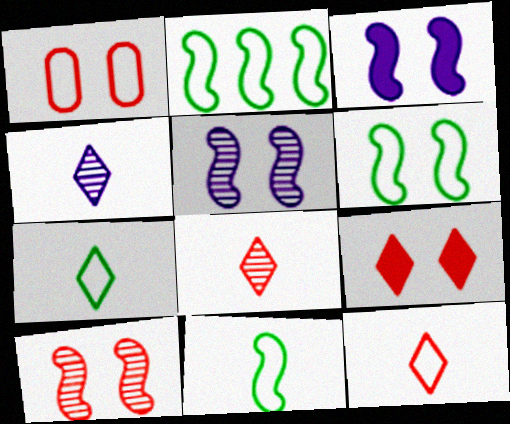[[1, 9, 10], 
[2, 6, 11], 
[3, 6, 10]]